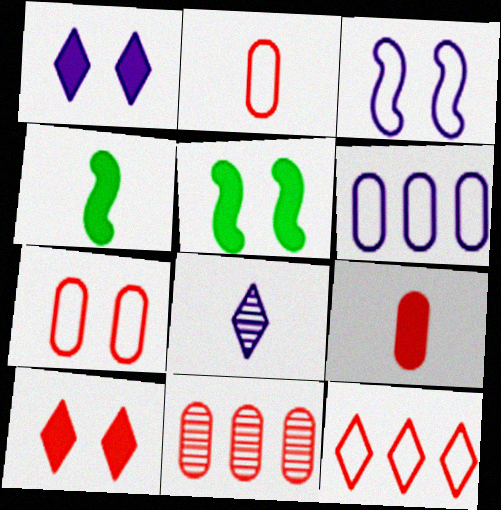[[2, 4, 8], 
[7, 9, 11]]